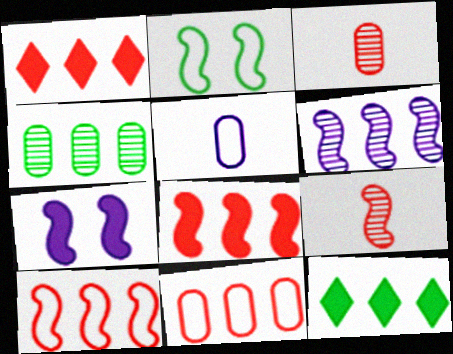[[6, 11, 12]]